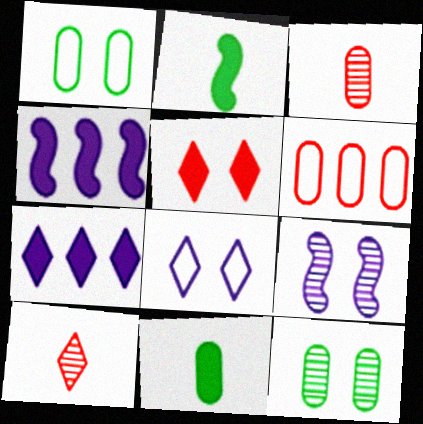[[1, 4, 10], 
[1, 5, 9], 
[4, 5, 11]]